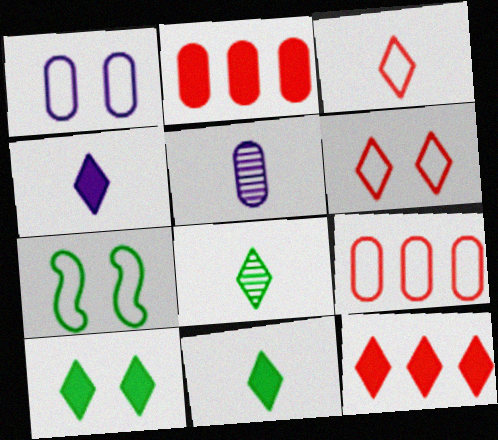[[1, 6, 7], 
[3, 4, 8], 
[4, 10, 12], 
[5, 7, 12]]